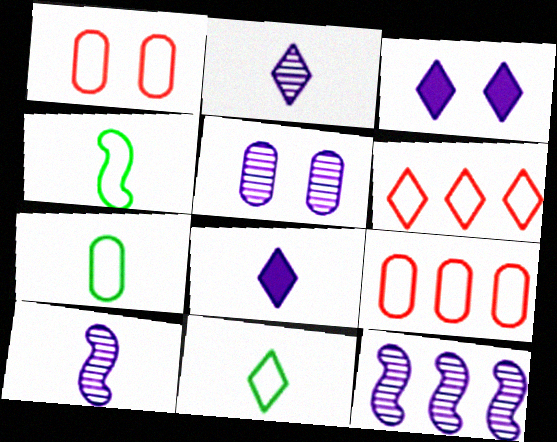[[2, 5, 12], 
[4, 7, 11]]